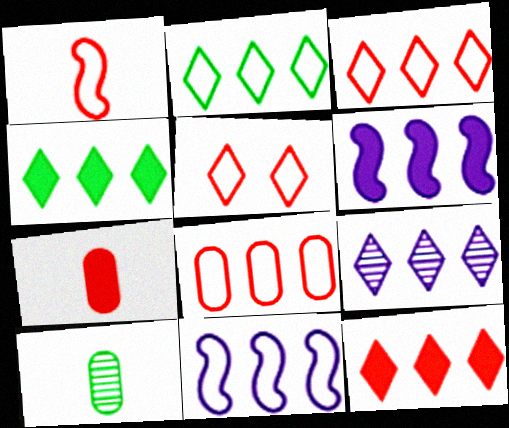[[1, 5, 8], 
[2, 8, 11], 
[2, 9, 12], 
[3, 4, 9], 
[5, 6, 10]]